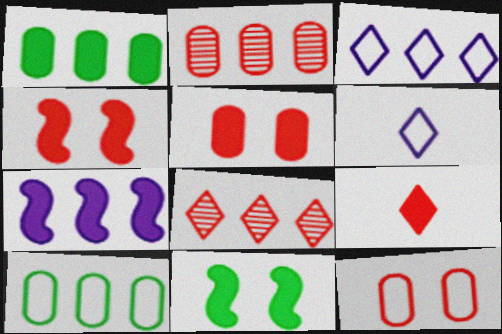[[2, 6, 11], 
[7, 8, 10]]